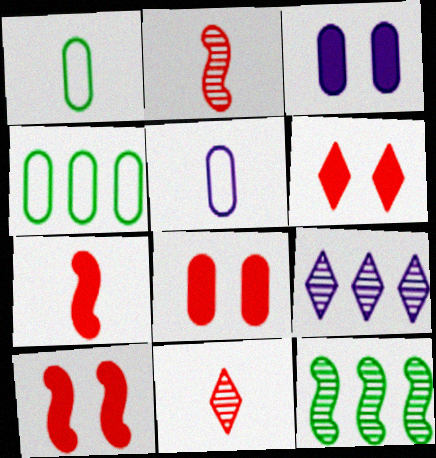[[1, 9, 10], 
[5, 6, 12], 
[6, 8, 10]]